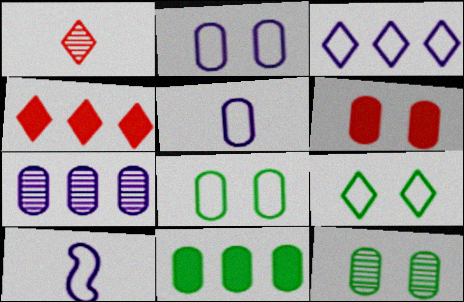[[2, 3, 10], 
[2, 6, 12], 
[4, 10, 12]]